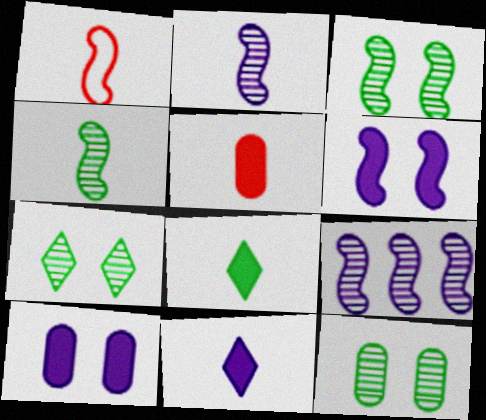[[3, 7, 12]]